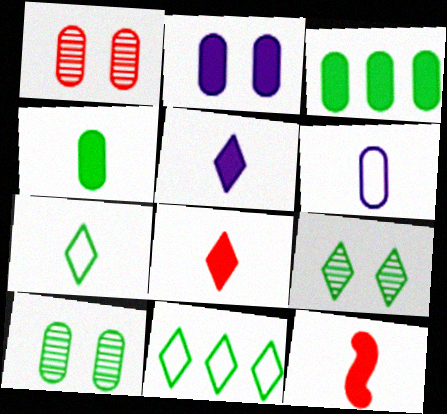[[1, 3, 6], 
[4, 5, 12]]